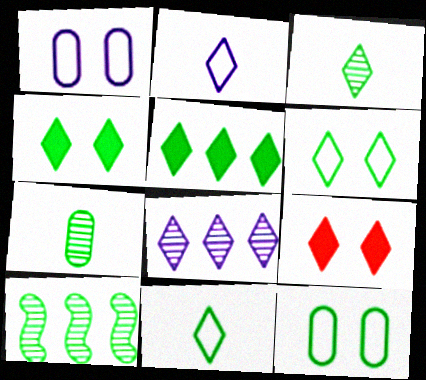[[3, 5, 6], 
[8, 9, 11]]